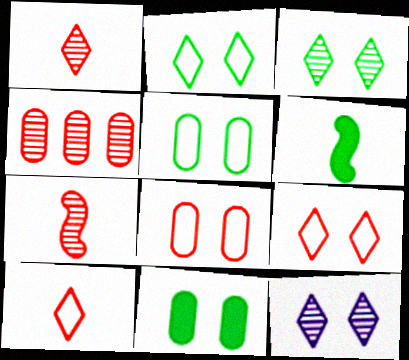[]